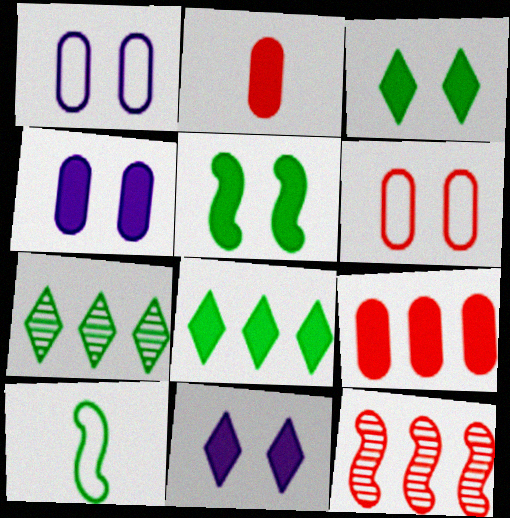[]